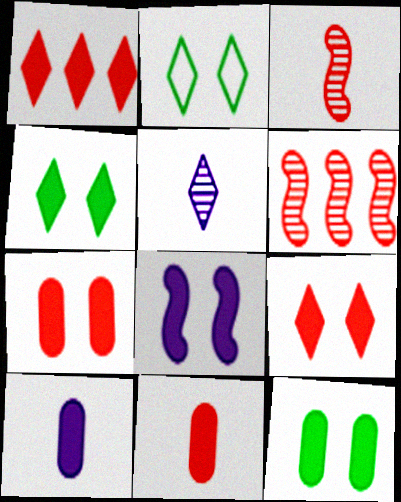[[1, 2, 5], 
[2, 6, 10], 
[4, 7, 8], 
[8, 9, 12]]